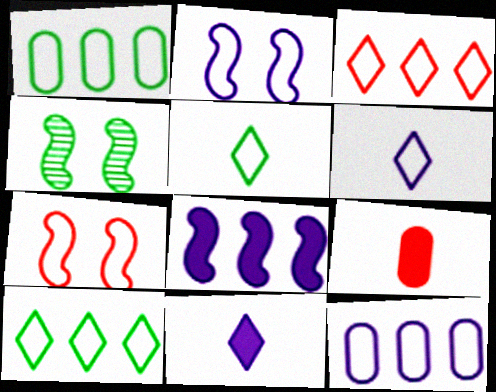[[1, 6, 7], 
[2, 6, 12], 
[5, 7, 12]]